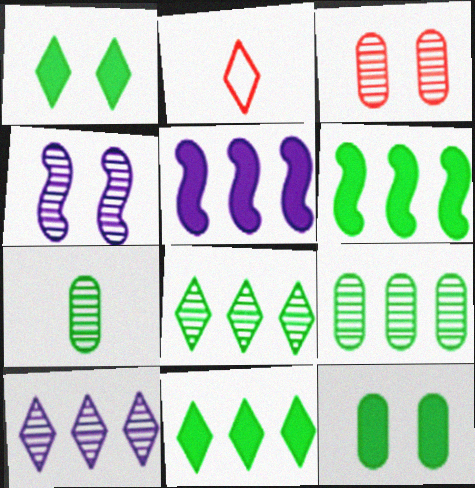[[1, 2, 10]]